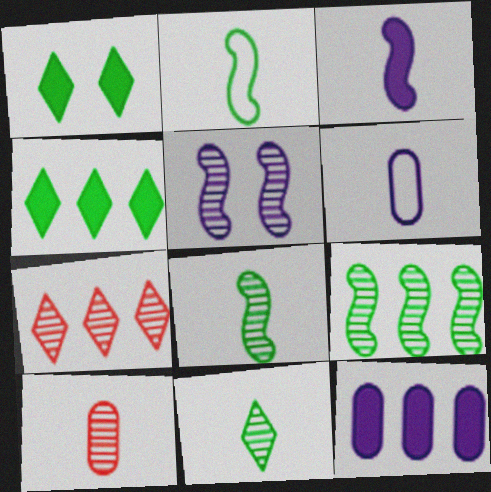[]